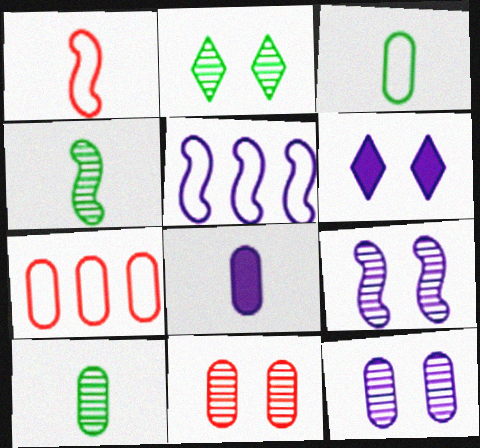[[2, 9, 11], 
[4, 6, 7]]